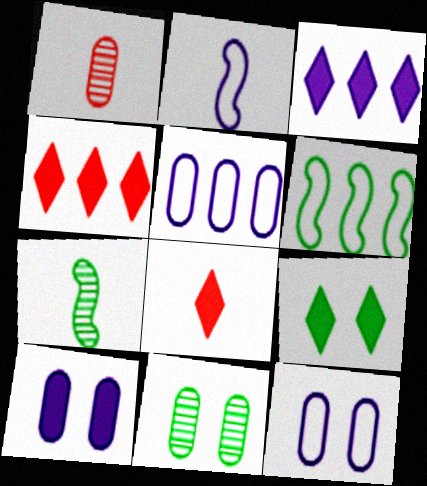[[2, 4, 11], 
[3, 8, 9], 
[4, 7, 12]]